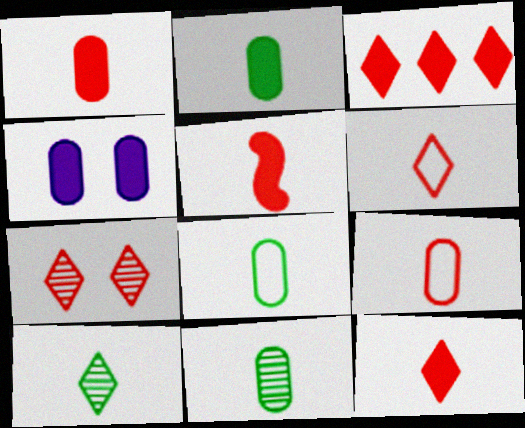[[1, 5, 12], 
[2, 8, 11], 
[3, 6, 7]]